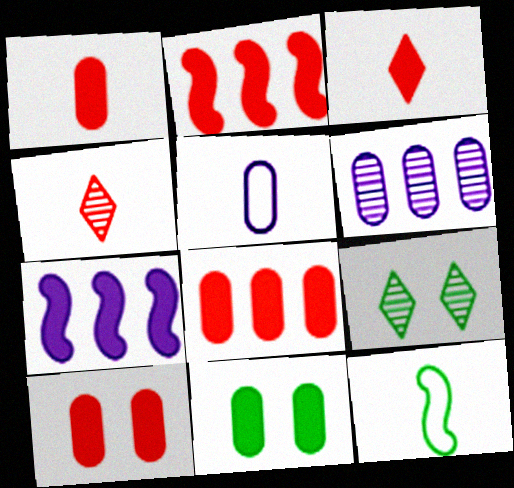[[1, 8, 10], 
[2, 3, 10], 
[2, 5, 9], 
[3, 7, 11]]